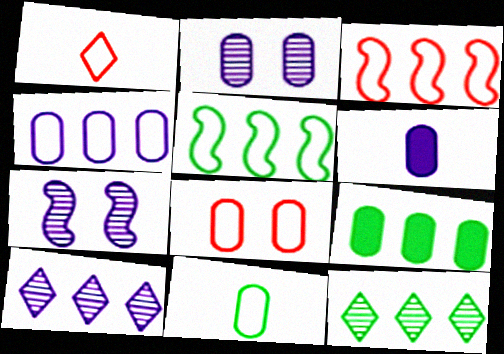[[1, 3, 8], 
[1, 7, 9], 
[2, 4, 6], 
[3, 9, 10], 
[4, 8, 11], 
[5, 9, 12]]